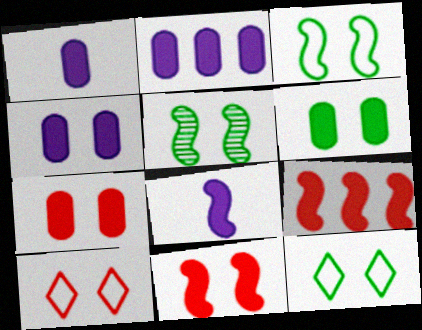[[1, 2, 4], 
[4, 5, 10], 
[4, 6, 7], 
[5, 6, 12]]